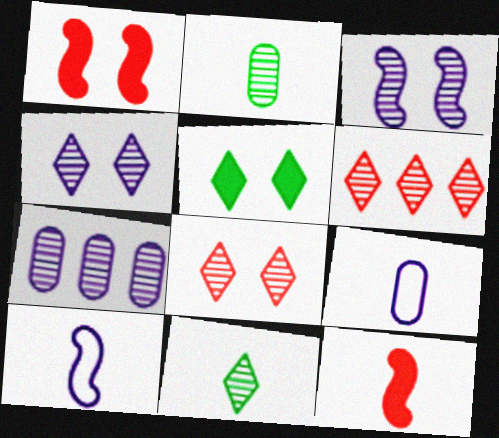[[2, 3, 6], 
[4, 6, 11], 
[9, 11, 12]]